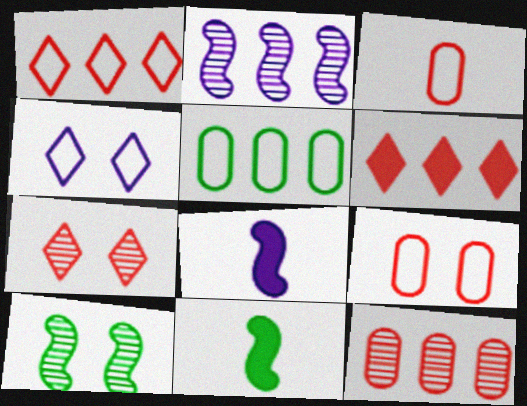[[2, 5, 6], 
[4, 11, 12], 
[5, 7, 8]]